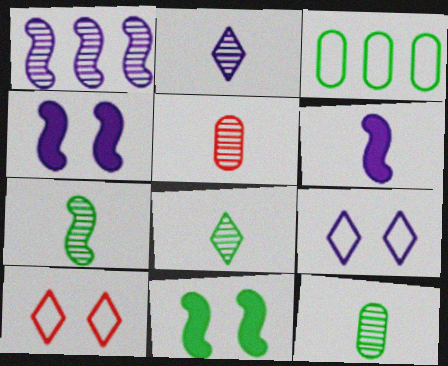[[2, 5, 7], 
[3, 8, 11], 
[7, 8, 12]]